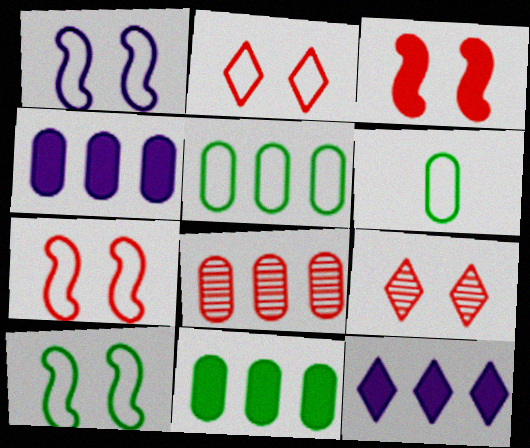[[1, 7, 10], 
[4, 5, 8]]